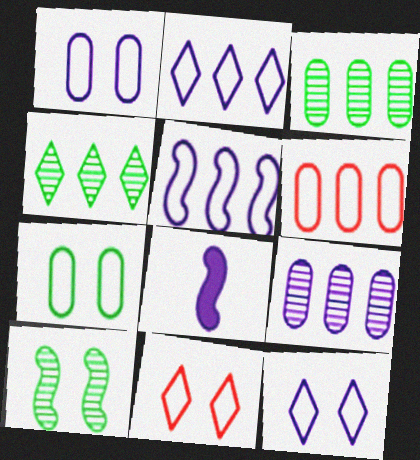[[3, 8, 11], 
[8, 9, 12]]